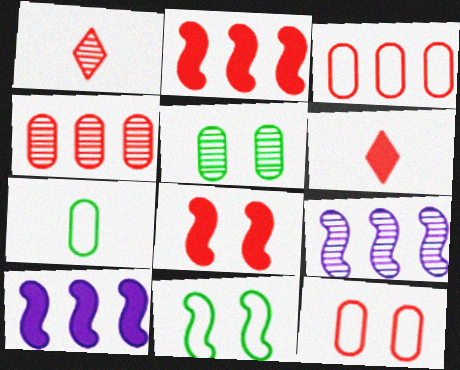[[1, 2, 12], 
[1, 3, 8], 
[1, 5, 9]]